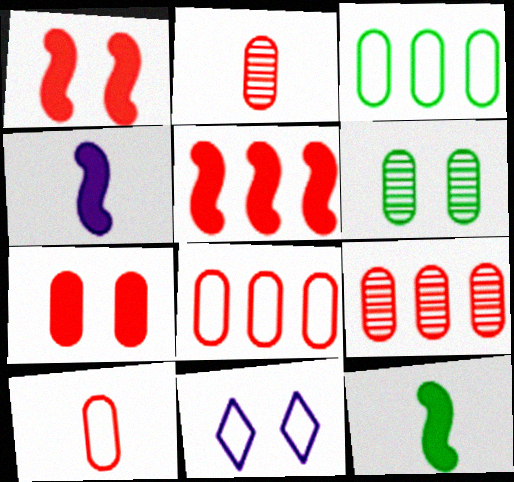[[1, 6, 11], 
[2, 7, 8], 
[7, 9, 10], 
[9, 11, 12]]